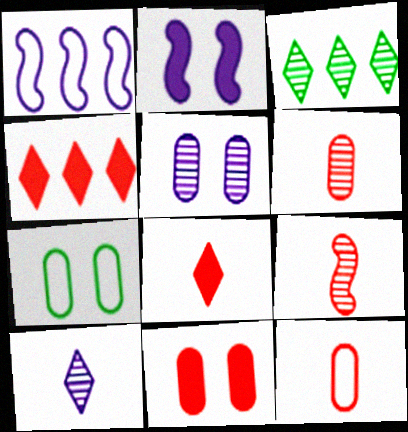[[2, 3, 12], 
[3, 5, 9], 
[5, 7, 11], 
[8, 9, 12]]